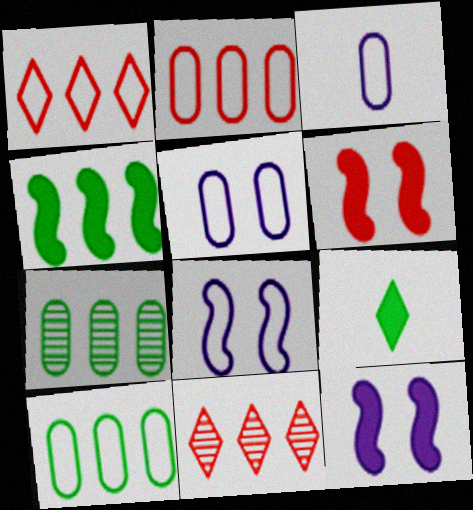[]